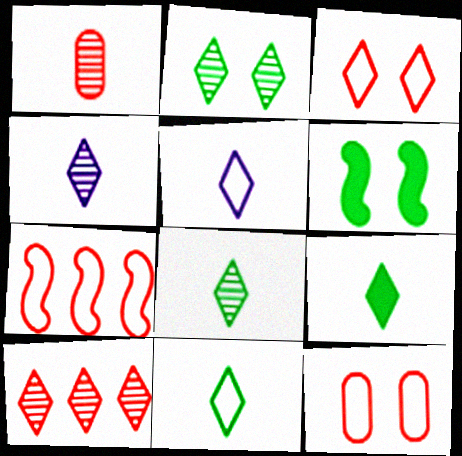[[2, 4, 10], 
[8, 9, 11]]